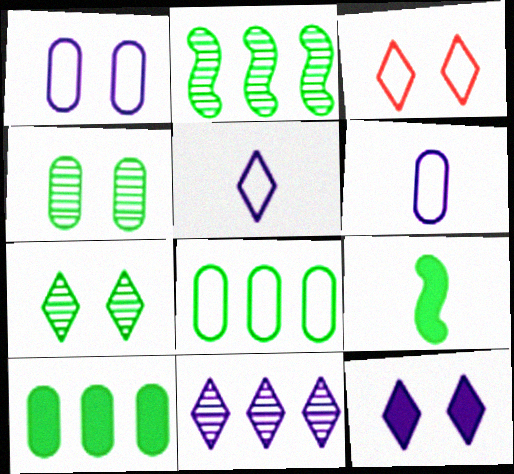[[3, 7, 12], 
[5, 11, 12], 
[7, 8, 9]]